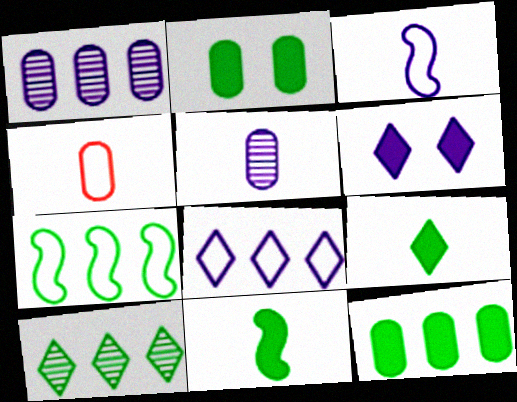[[1, 2, 4], 
[1, 3, 6], 
[7, 10, 12]]